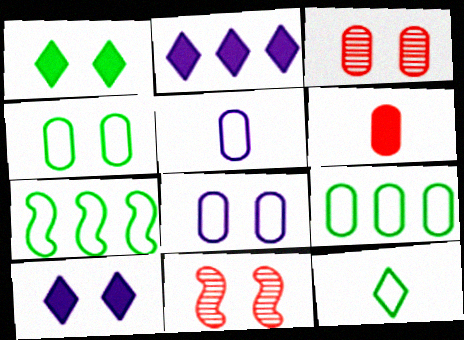[[1, 8, 11], 
[4, 7, 12], 
[4, 10, 11]]